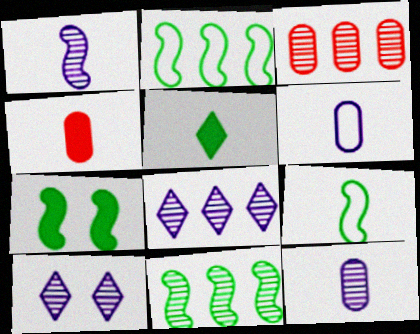[[2, 4, 10], 
[3, 8, 11], 
[7, 9, 11]]